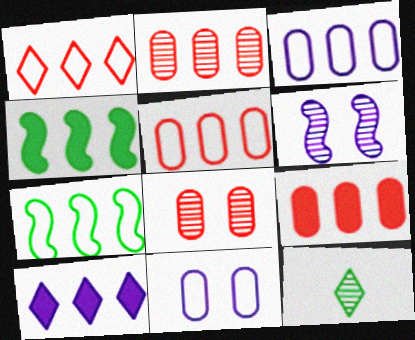[[1, 3, 7], 
[2, 5, 9], 
[2, 6, 12], 
[2, 7, 10], 
[4, 9, 10]]